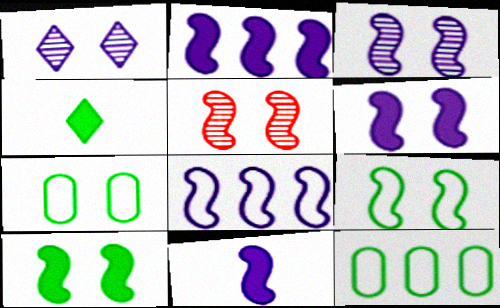[[2, 6, 11], 
[3, 8, 11], 
[5, 6, 9]]